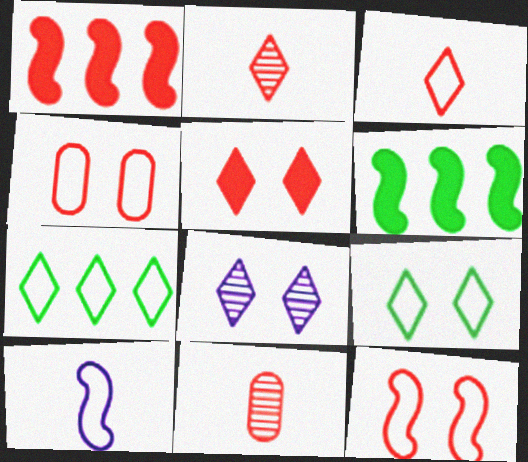[[1, 2, 4], 
[4, 7, 10], 
[5, 8, 9]]